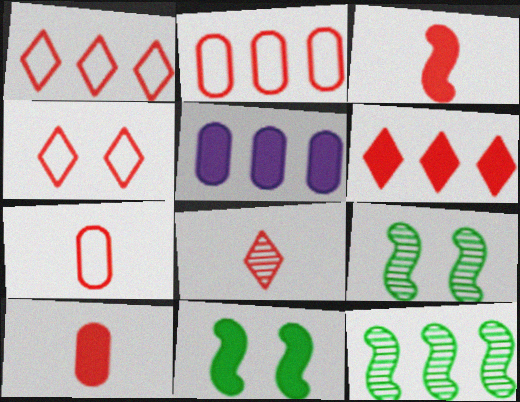[[1, 5, 12], 
[3, 7, 8], 
[4, 6, 8]]